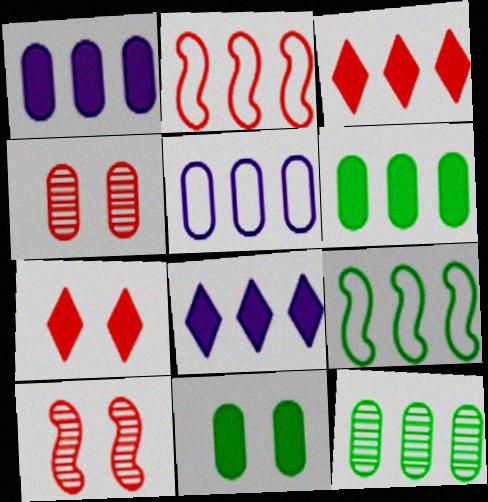[[2, 8, 12]]